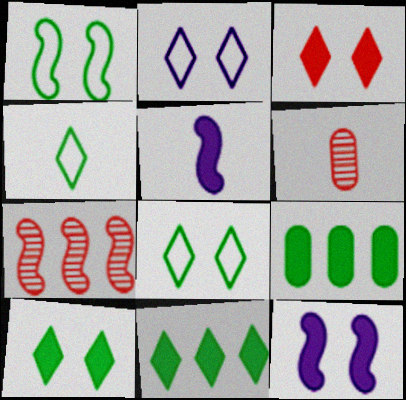[[1, 5, 7], 
[3, 5, 9], 
[4, 5, 6]]